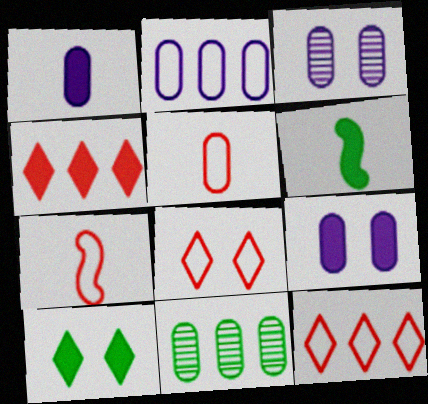[[1, 2, 3], 
[3, 6, 12], 
[4, 6, 9], 
[5, 9, 11]]